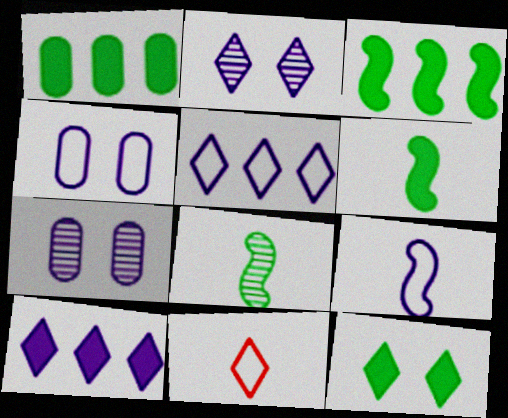[[1, 6, 12], 
[3, 7, 11], 
[4, 5, 9], 
[7, 9, 10]]